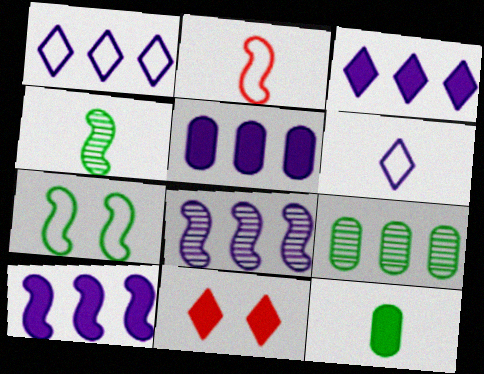[[1, 5, 8], 
[3, 5, 10], 
[10, 11, 12]]